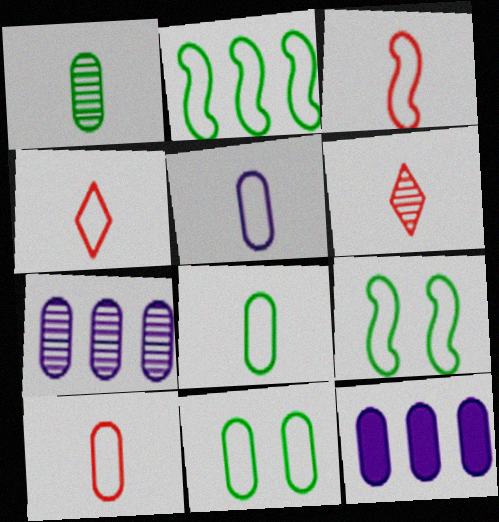[[3, 4, 10], 
[5, 8, 10], 
[6, 9, 12]]